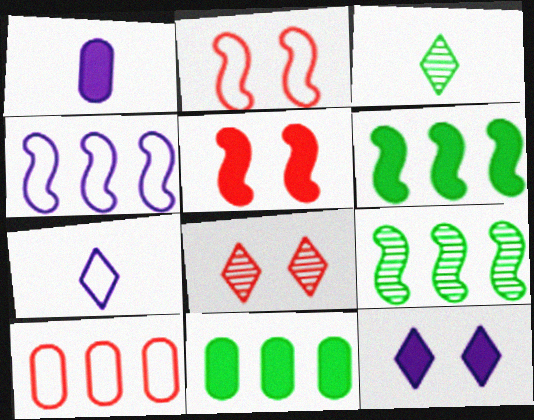[]